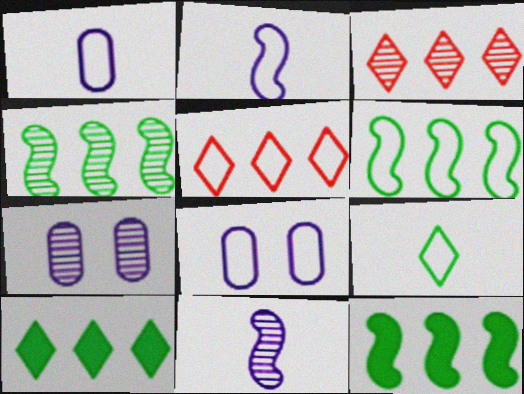[[4, 6, 12]]